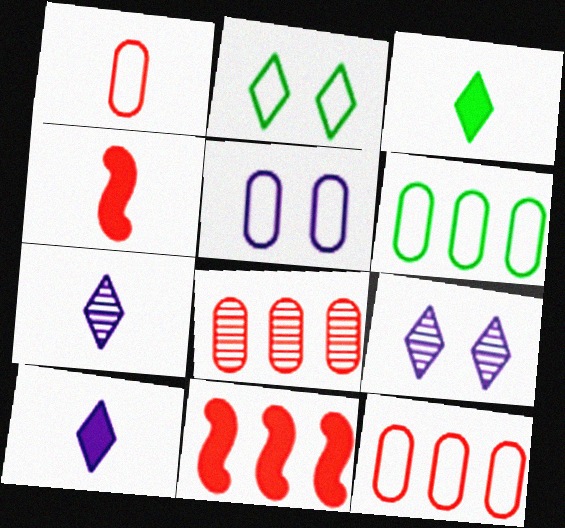[[1, 5, 6], 
[4, 6, 9]]